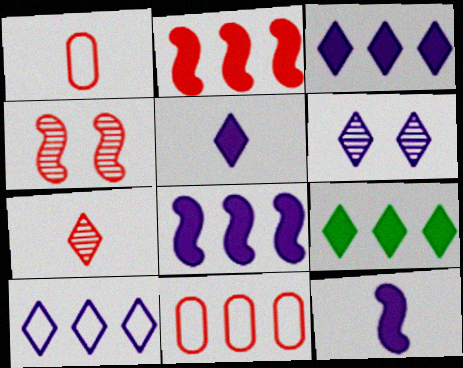[[5, 6, 10]]